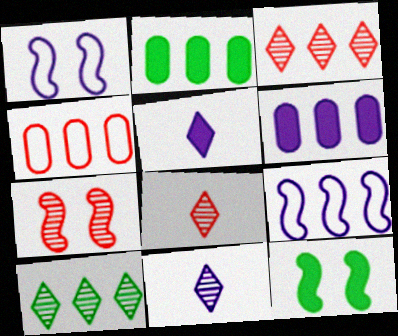[[1, 2, 8], 
[1, 6, 11], 
[1, 7, 12], 
[2, 3, 9], 
[4, 11, 12]]